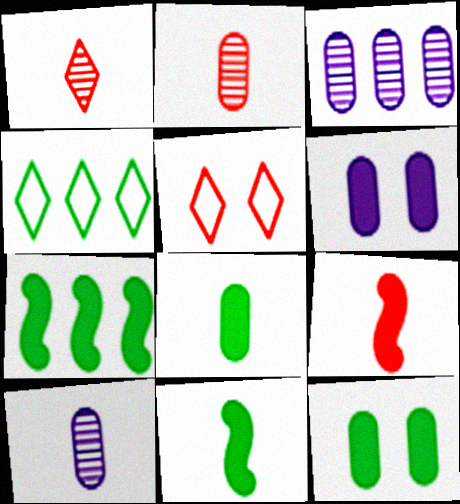[[3, 5, 11], 
[5, 7, 10]]